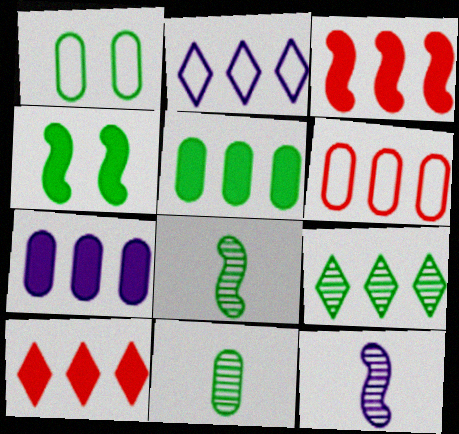[[1, 5, 11], 
[1, 10, 12], 
[2, 9, 10]]